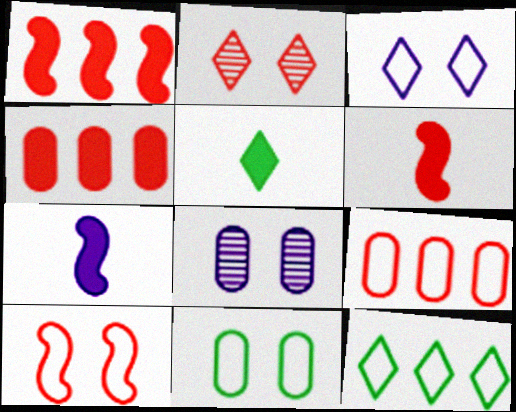[[2, 6, 9], 
[3, 10, 11], 
[6, 8, 12]]